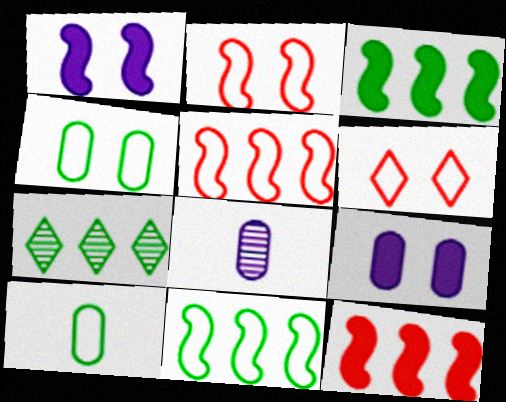[[3, 6, 8]]